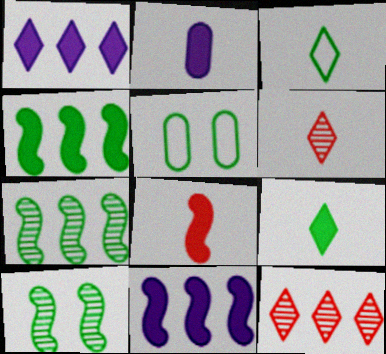[[2, 8, 9], 
[5, 6, 11], 
[5, 7, 9]]